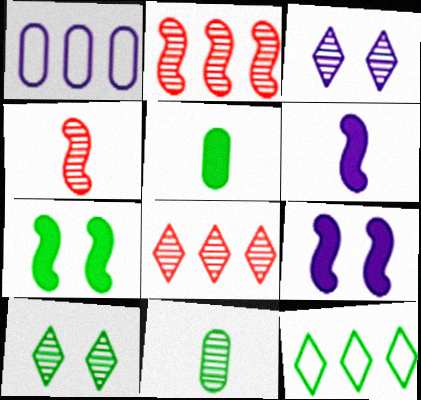[[1, 3, 6], 
[2, 3, 11], 
[7, 11, 12]]